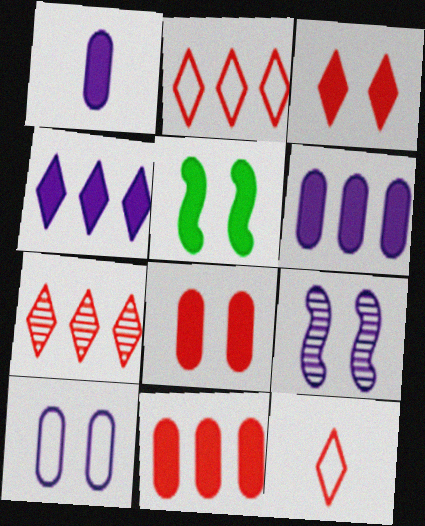[[3, 7, 12]]